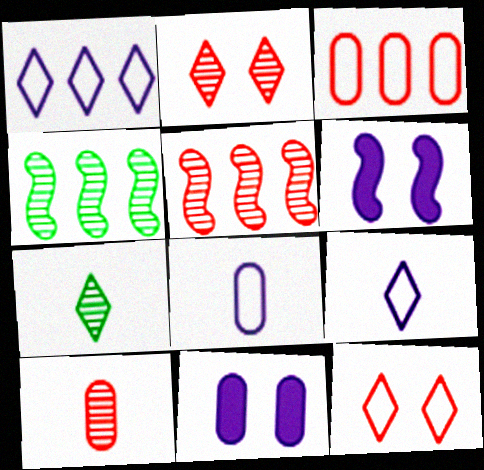[[2, 5, 10], 
[3, 6, 7]]